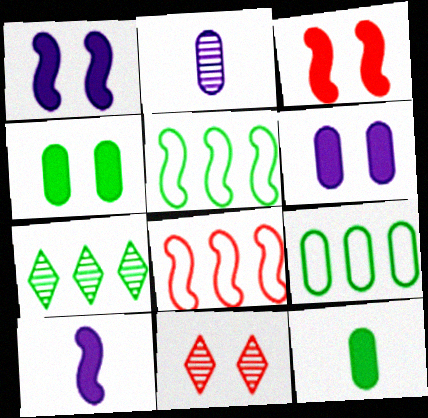[[9, 10, 11]]